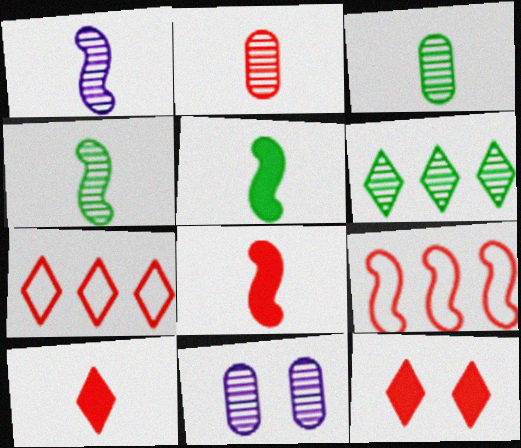[[2, 9, 12], 
[5, 7, 11]]